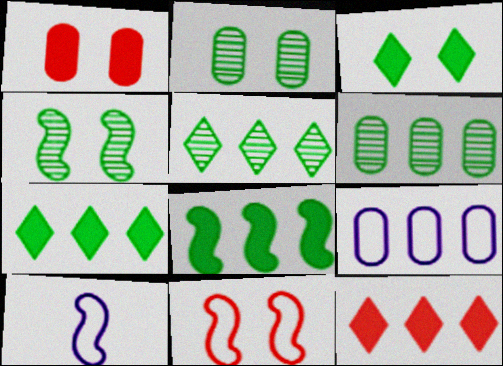[[1, 5, 10], 
[2, 10, 12]]